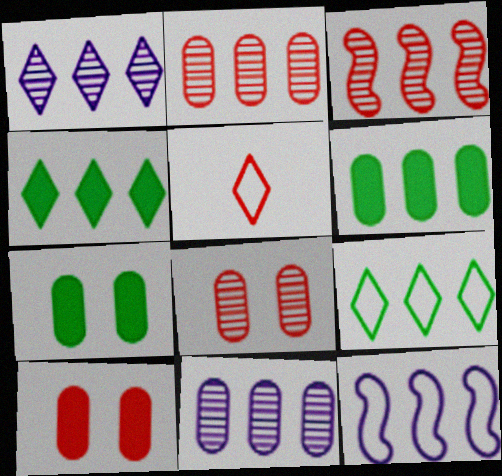[[2, 4, 12], 
[3, 5, 10]]